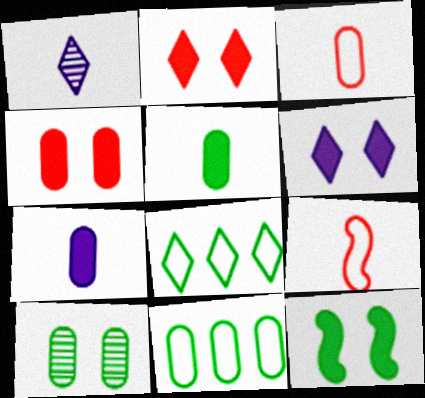[[1, 2, 8], 
[1, 5, 9], 
[4, 6, 12], 
[5, 10, 11]]